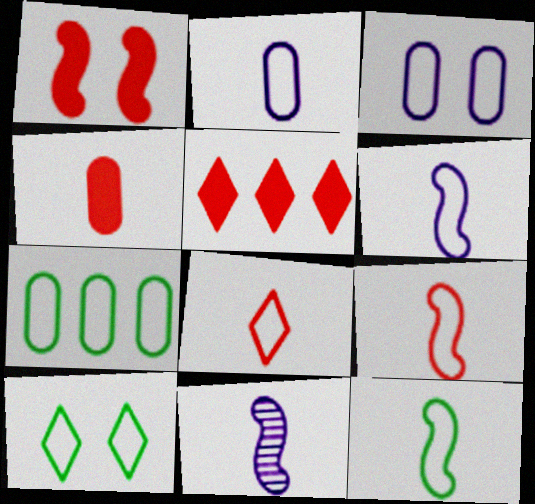[[1, 4, 5], 
[2, 8, 12], 
[6, 9, 12], 
[7, 10, 12]]